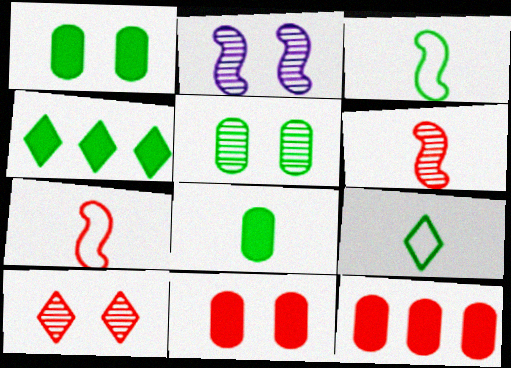[[2, 5, 10], 
[2, 9, 12], 
[3, 4, 5], 
[7, 10, 12]]